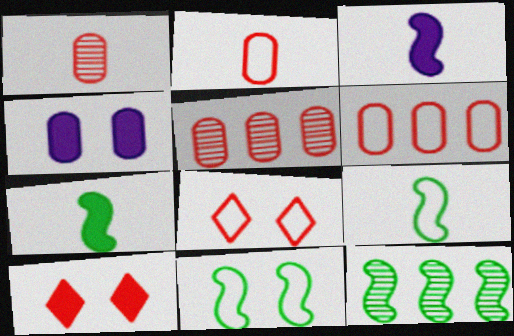[[7, 11, 12]]